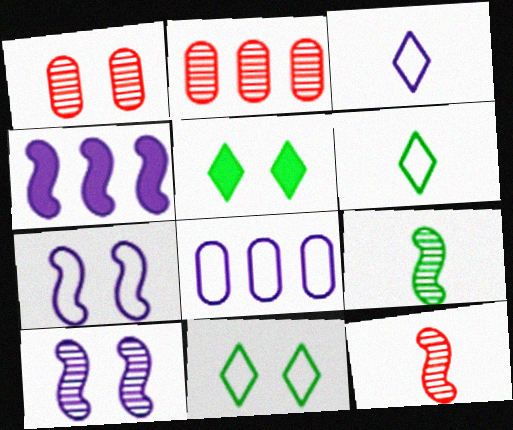[[1, 4, 6], 
[1, 5, 7], 
[3, 7, 8], 
[5, 8, 12]]